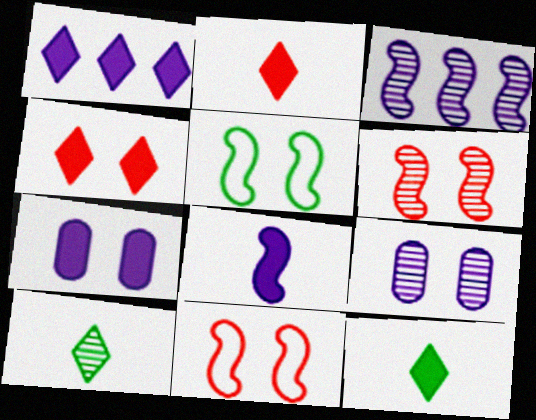[[1, 4, 12], 
[1, 7, 8], 
[4, 5, 9]]